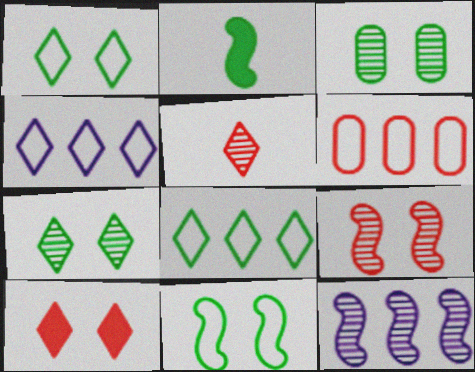[[2, 3, 8], 
[3, 5, 12]]